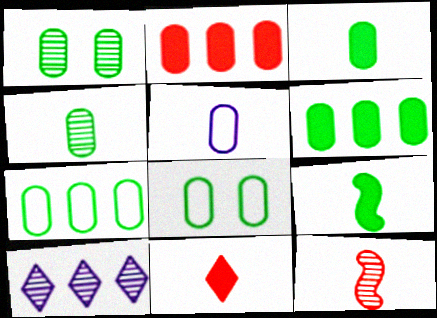[[1, 2, 5], 
[1, 3, 7], 
[1, 10, 12], 
[4, 6, 8]]